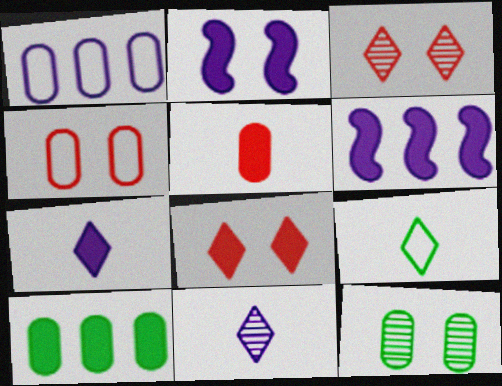[[1, 2, 11], 
[1, 5, 12]]